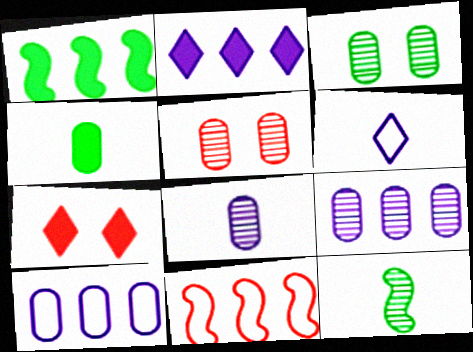[[1, 5, 6], 
[4, 5, 10], 
[7, 10, 12]]